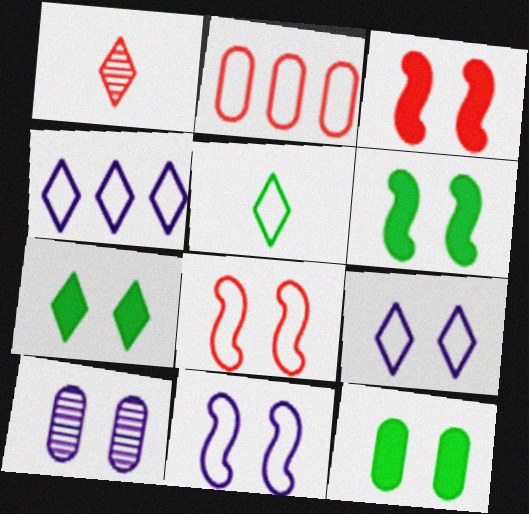[[1, 2, 3], 
[1, 4, 7], 
[2, 5, 11], 
[6, 7, 12], 
[7, 8, 10]]